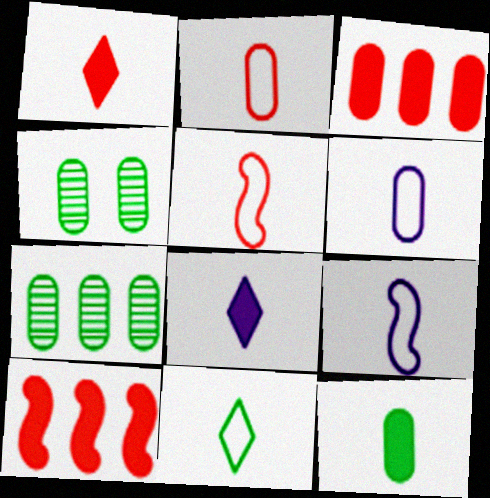[[2, 9, 11], 
[3, 4, 6], 
[5, 6, 11]]